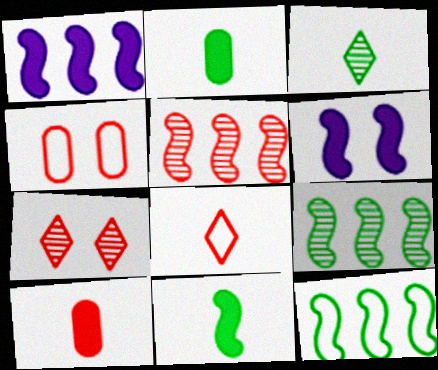[[1, 3, 4], 
[1, 5, 12]]